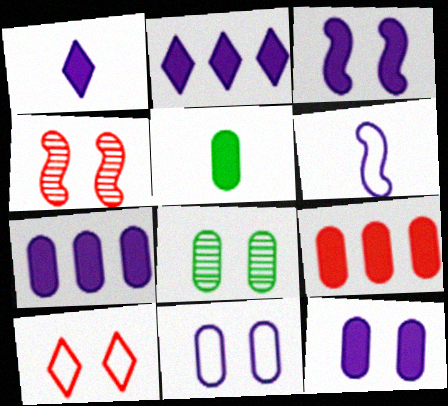[[1, 3, 7], 
[3, 8, 10], 
[5, 9, 12]]